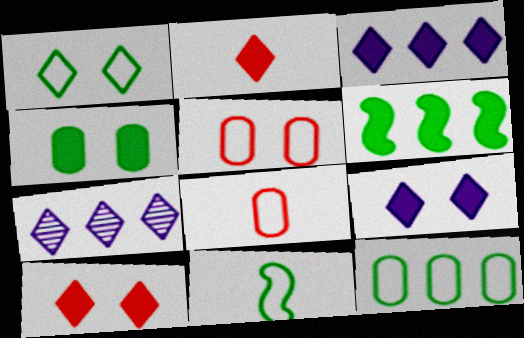[[1, 2, 7], 
[1, 11, 12]]